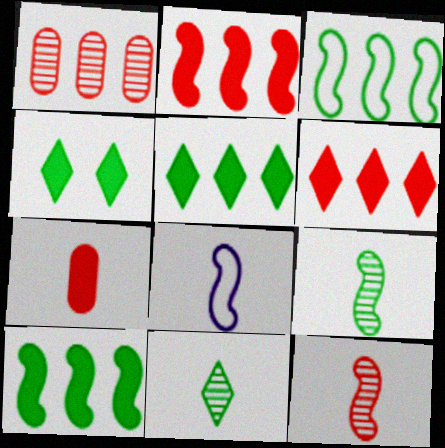[[1, 4, 8], 
[7, 8, 11]]